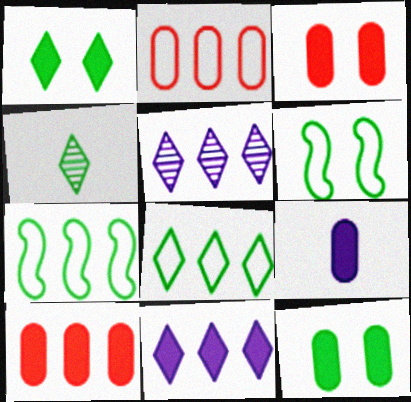[[1, 4, 8], 
[4, 7, 12], 
[5, 7, 10], 
[9, 10, 12]]